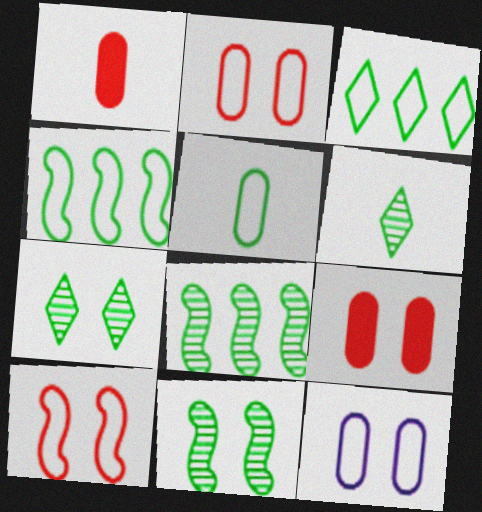[]